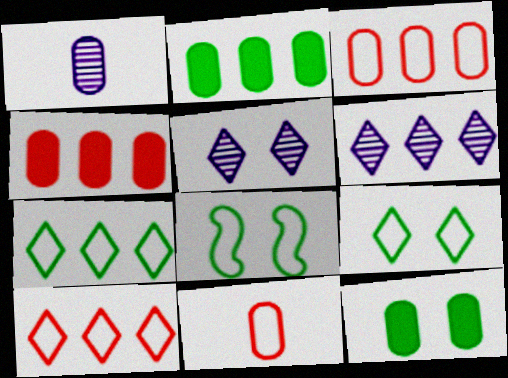[[1, 3, 12]]